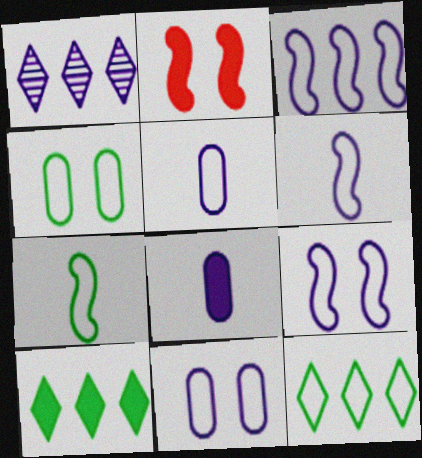[[1, 8, 9], 
[2, 8, 10], 
[3, 6, 9], 
[4, 7, 12]]